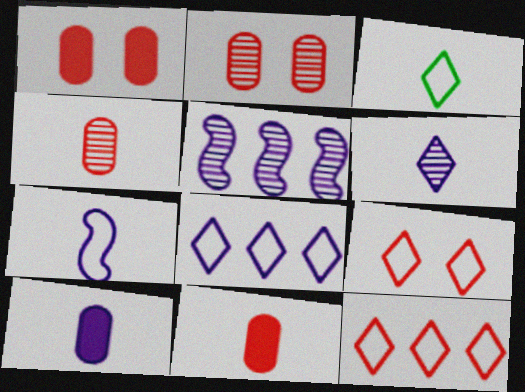[[1, 3, 5], 
[3, 8, 9], 
[6, 7, 10]]